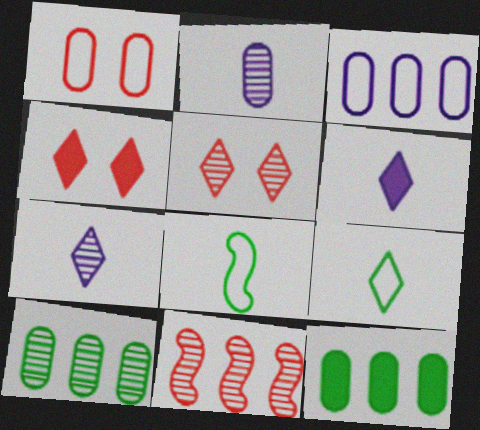[[1, 2, 12]]